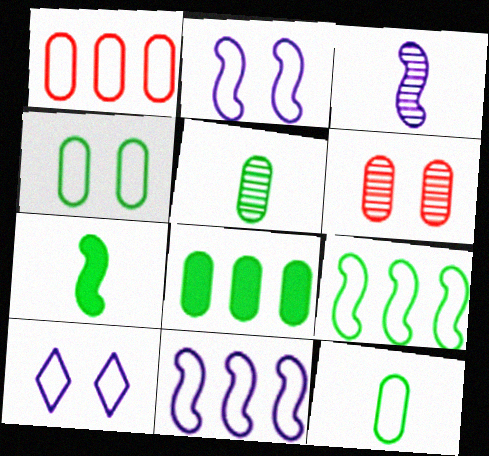[[4, 5, 8]]